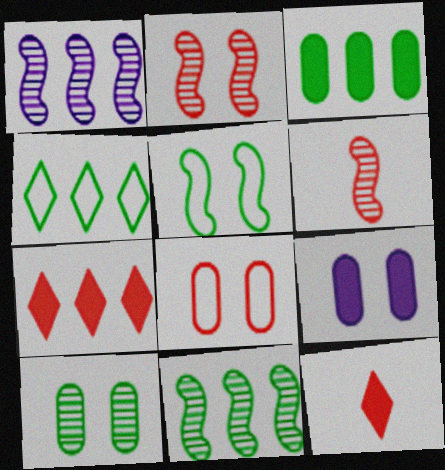[[3, 4, 11], 
[4, 6, 9], 
[6, 7, 8], 
[8, 9, 10]]